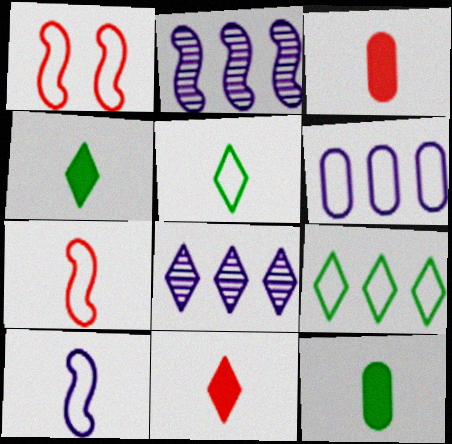[[1, 5, 6], 
[1, 8, 12]]